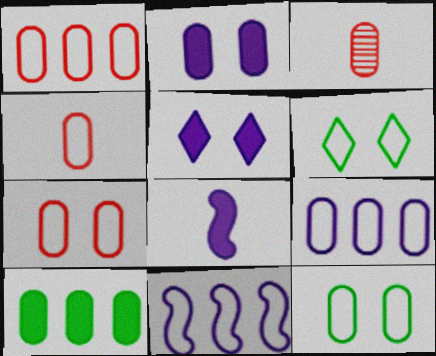[[1, 4, 7], 
[4, 6, 11], 
[4, 9, 12]]